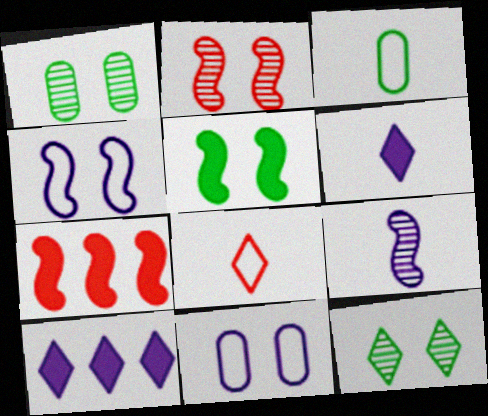[[2, 3, 10], 
[2, 4, 5], 
[8, 10, 12], 
[9, 10, 11]]